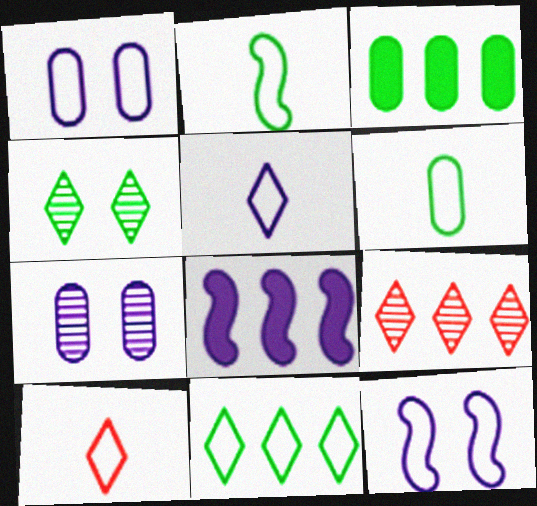[[2, 3, 4], 
[5, 7, 8]]